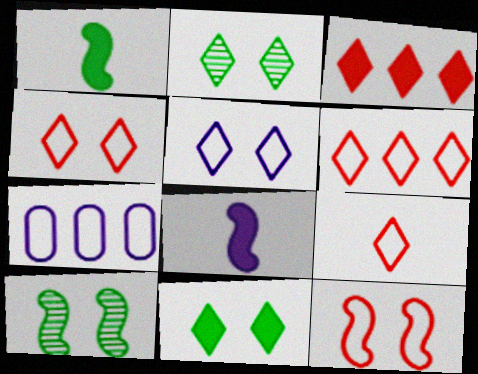[[4, 6, 9]]